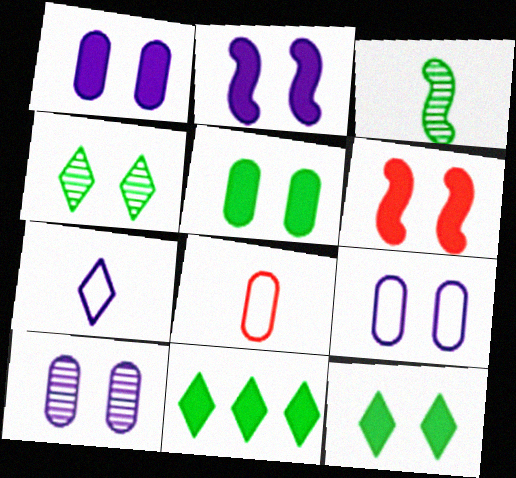[[1, 6, 12], 
[1, 9, 10], 
[4, 6, 9]]